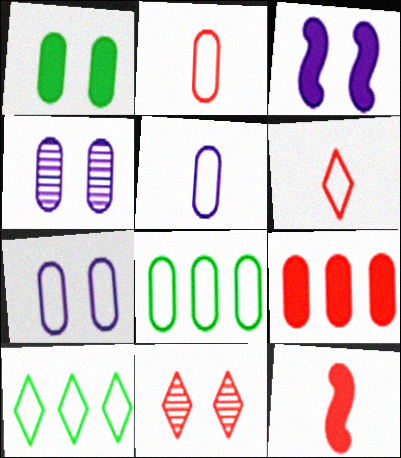[[2, 7, 8], 
[4, 10, 12]]